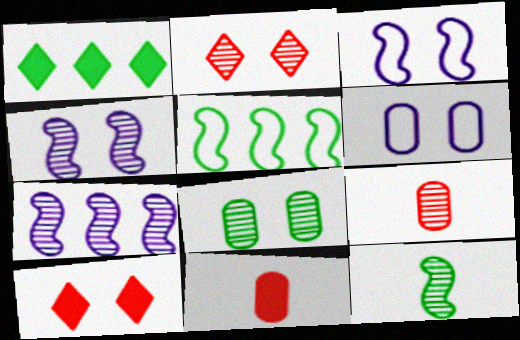[[1, 3, 9], 
[2, 4, 8], 
[3, 8, 10]]